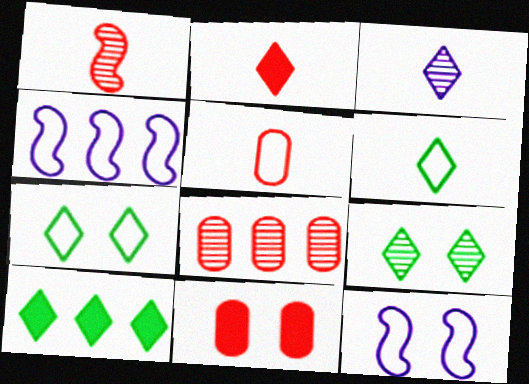[[1, 2, 5], 
[2, 3, 6], 
[4, 5, 7], 
[4, 8, 10], 
[5, 8, 11], 
[6, 9, 10], 
[9, 11, 12]]